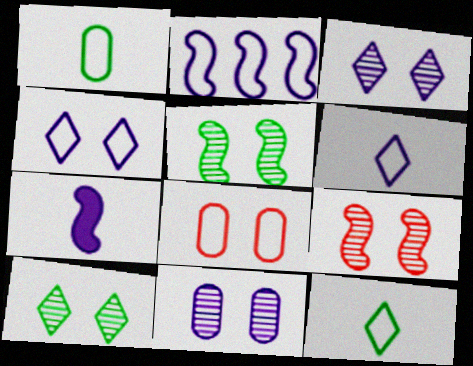[[2, 8, 12], 
[9, 10, 11]]